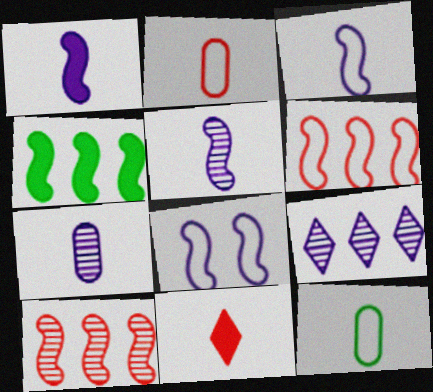[[1, 3, 5], 
[5, 11, 12]]